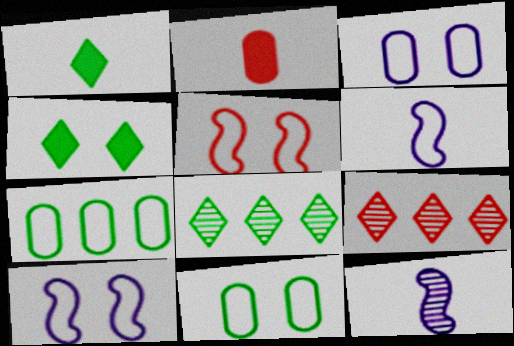[[2, 5, 9], 
[2, 8, 10]]